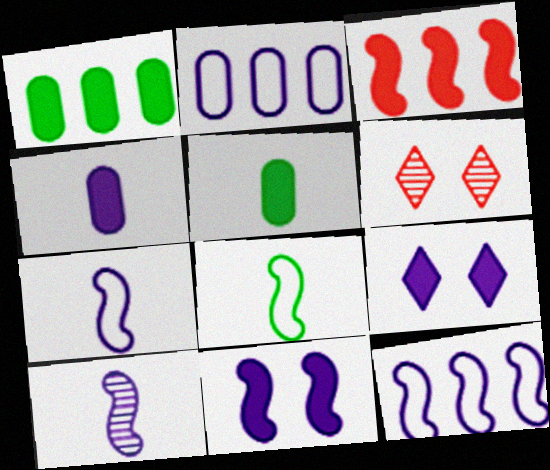[[1, 6, 7], 
[2, 9, 10], 
[3, 5, 9], 
[5, 6, 12], 
[10, 11, 12]]